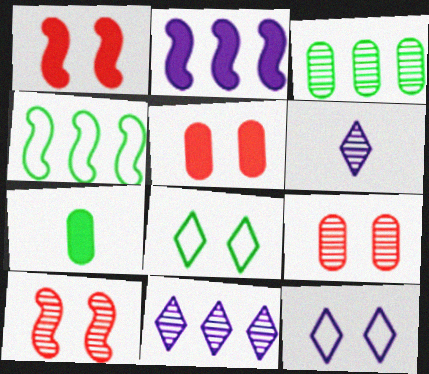[[3, 6, 10], 
[4, 5, 6]]